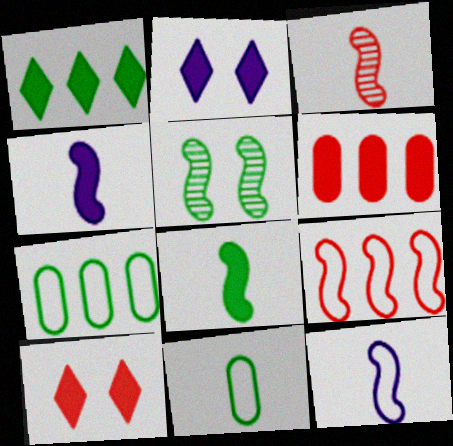[[1, 5, 11], 
[2, 3, 7], 
[2, 6, 8], 
[3, 8, 12], 
[4, 5, 9]]